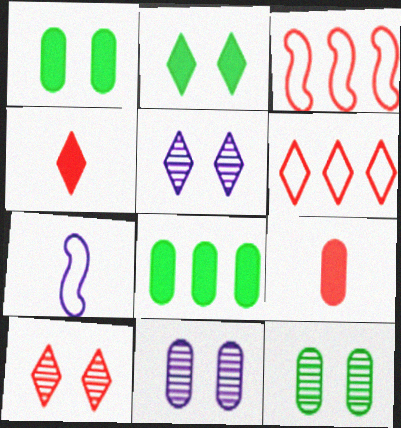[[3, 9, 10], 
[4, 6, 10], 
[7, 8, 10]]